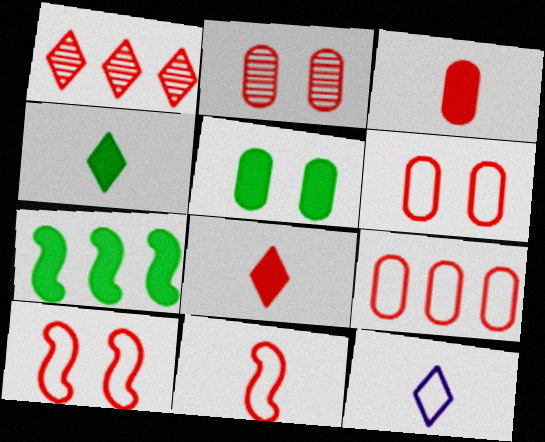[[1, 3, 10], 
[2, 3, 9], 
[2, 7, 12], 
[4, 5, 7]]